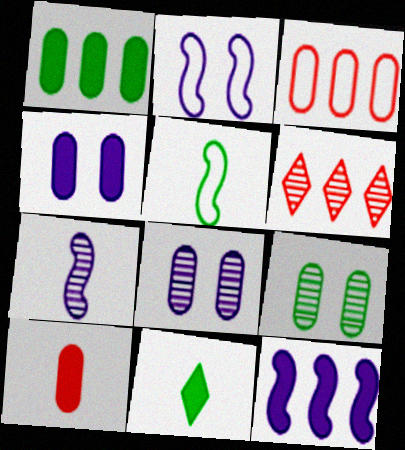[[1, 4, 10], 
[2, 7, 12], 
[4, 5, 6], 
[6, 7, 9]]